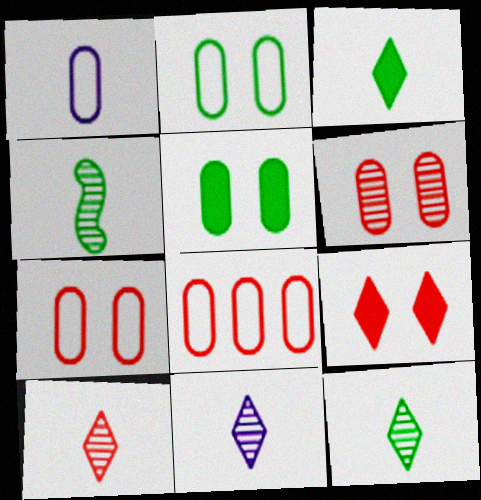[[1, 2, 8], 
[10, 11, 12]]